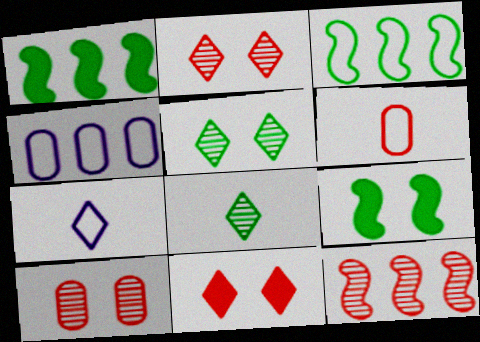[[1, 7, 10], 
[6, 11, 12]]